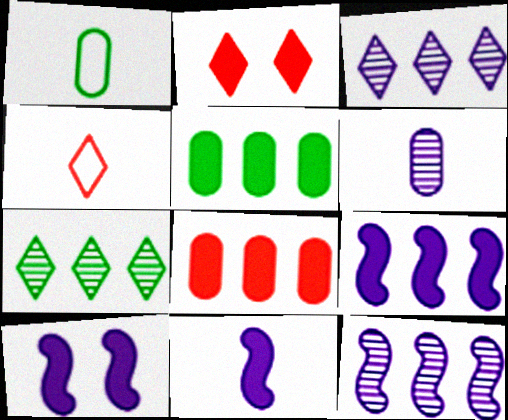[[1, 2, 12], 
[2, 5, 11], 
[9, 10, 11]]